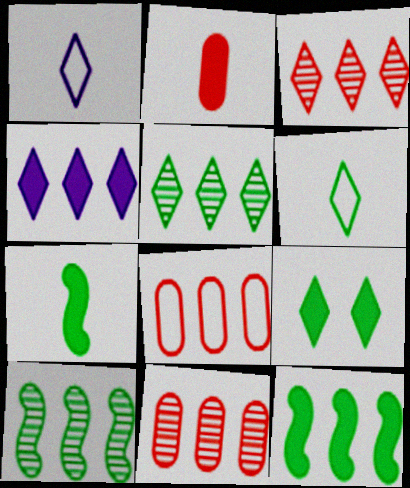[[1, 3, 9], 
[4, 8, 10], 
[5, 6, 9]]